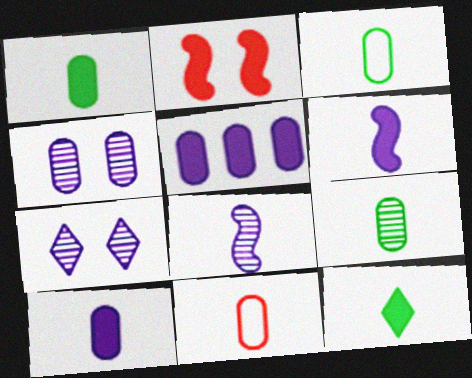[[1, 3, 9], 
[2, 5, 12], 
[8, 11, 12], 
[9, 10, 11]]